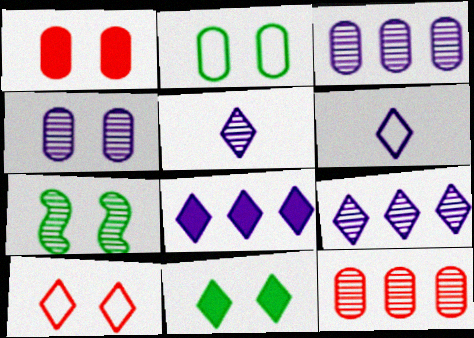[[1, 2, 4], 
[2, 7, 11], 
[5, 7, 12]]